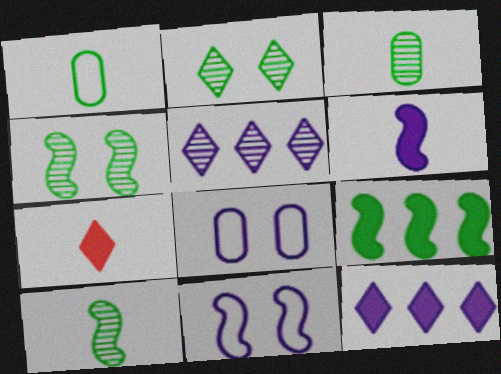[[1, 2, 9], 
[5, 6, 8]]